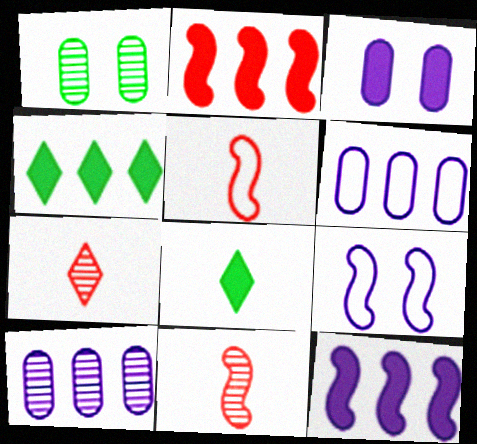[[2, 3, 8]]